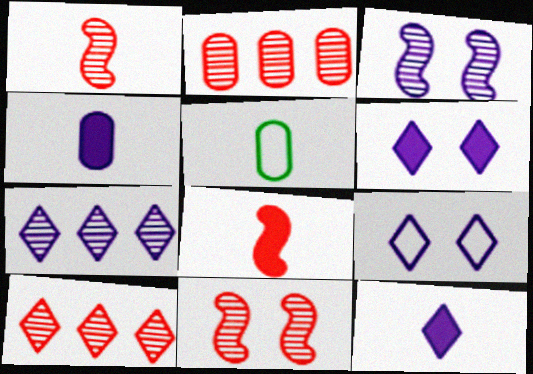[[1, 5, 12], 
[7, 9, 12]]